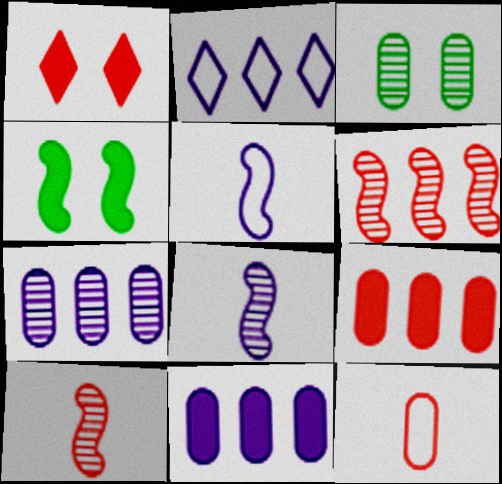[[1, 6, 12], 
[3, 11, 12], 
[4, 5, 6]]